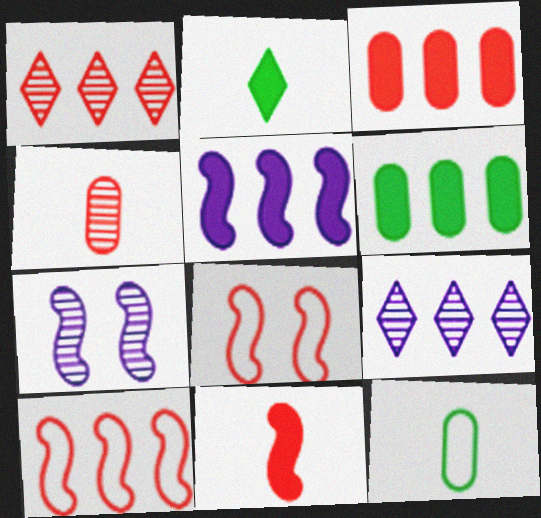[[1, 3, 10], 
[6, 9, 10]]